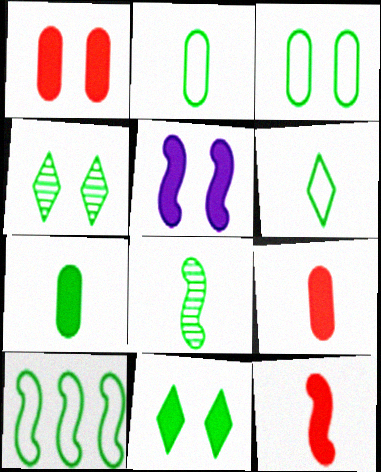[[1, 5, 11], 
[3, 6, 10], 
[4, 7, 10], 
[6, 7, 8]]